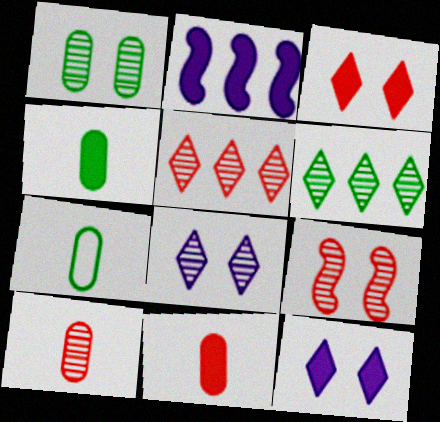[[1, 8, 9], 
[2, 3, 4], 
[5, 9, 10]]